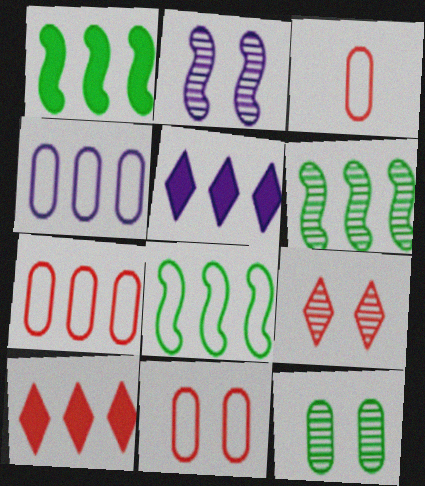[[1, 6, 8], 
[2, 9, 12], 
[3, 7, 11], 
[4, 6, 10], 
[5, 6, 7]]